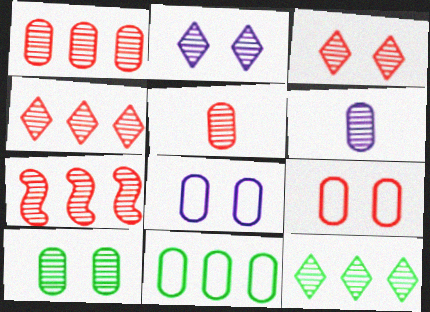[[1, 4, 7], 
[1, 6, 10], 
[3, 5, 7]]